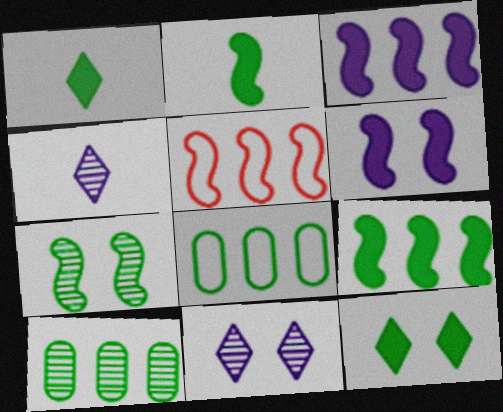[[1, 7, 8]]